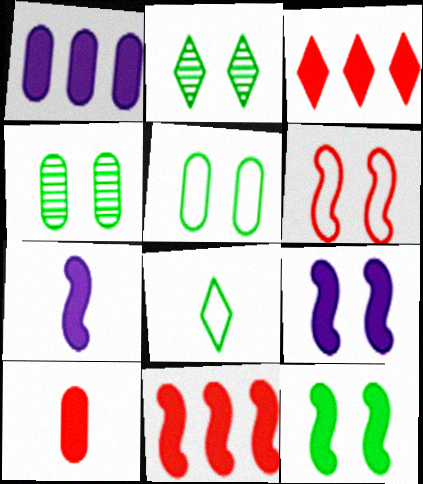[[2, 5, 12], 
[7, 11, 12]]